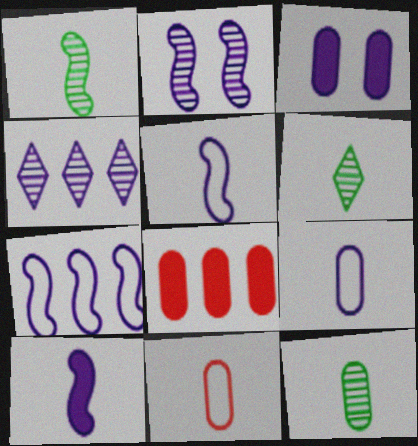[[1, 6, 12], 
[2, 7, 10], 
[3, 4, 5], 
[6, 10, 11]]